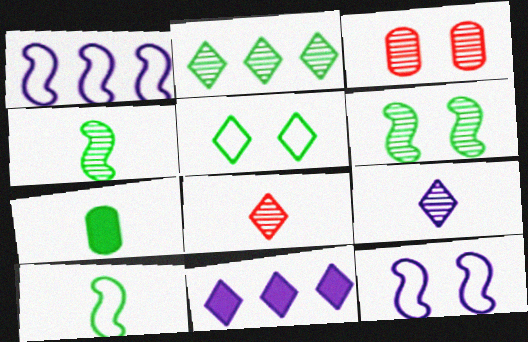[[3, 10, 11], 
[5, 8, 11]]